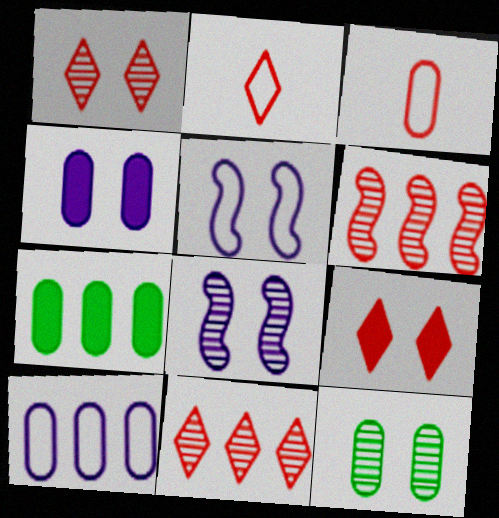[[1, 8, 12], 
[2, 7, 8], 
[2, 9, 11], 
[3, 6, 9], 
[5, 9, 12]]